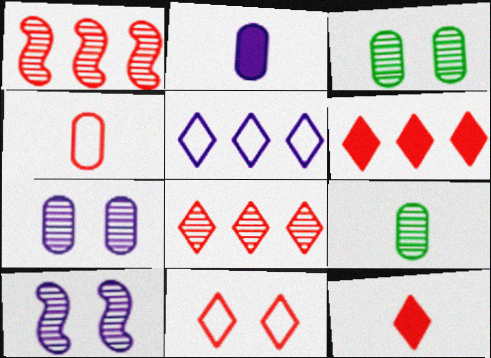[[2, 4, 9], 
[2, 5, 10], 
[8, 9, 10], 
[8, 11, 12]]